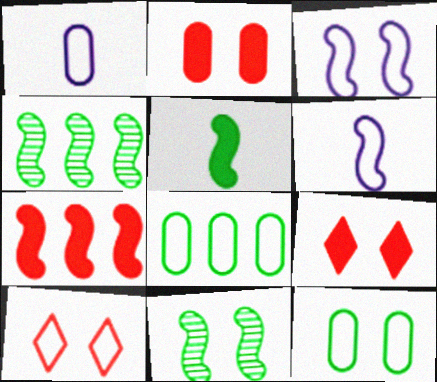[[1, 4, 9], 
[3, 10, 12], 
[6, 7, 11], 
[6, 8, 10]]